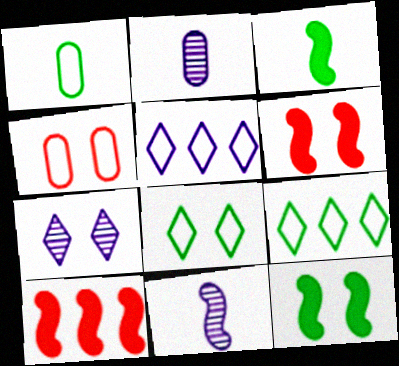[[1, 7, 10], 
[2, 6, 9], 
[2, 8, 10], 
[4, 7, 12]]